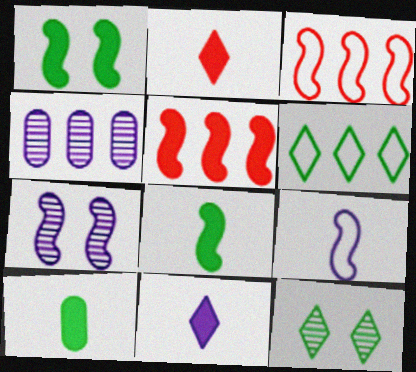[[3, 7, 8], 
[4, 5, 6]]